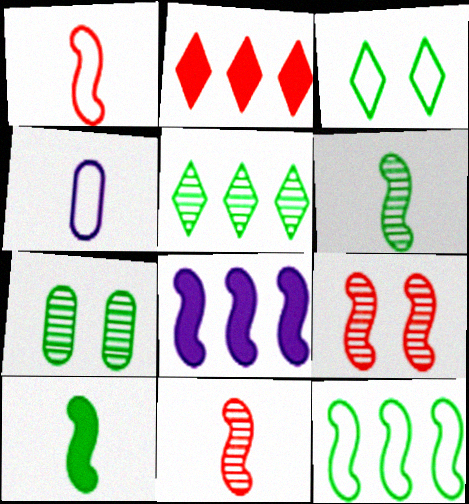[[5, 6, 7]]